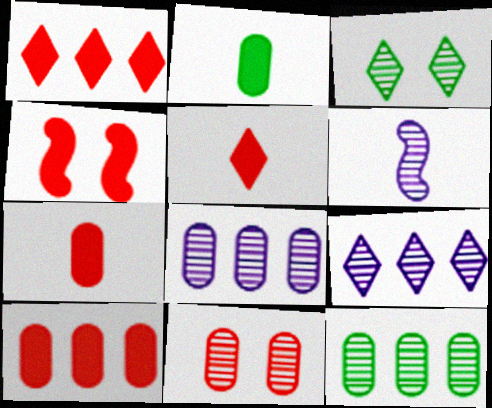[[1, 4, 7], 
[4, 5, 10]]